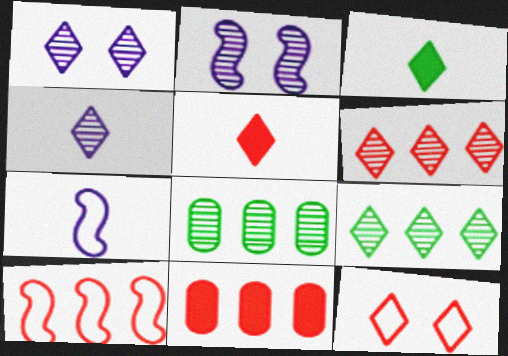[[5, 6, 12], 
[6, 10, 11]]